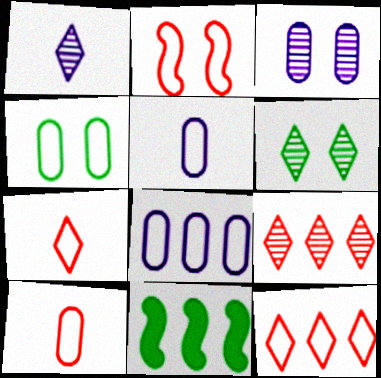[[1, 6, 9], 
[2, 10, 12], 
[3, 7, 11], 
[4, 8, 10], 
[8, 9, 11]]